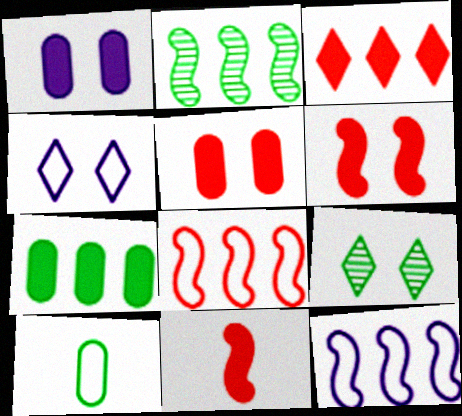[[3, 5, 11], 
[4, 8, 10]]